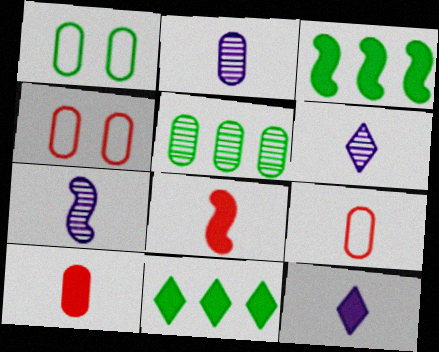[[2, 6, 7], 
[3, 4, 6], 
[4, 7, 11]]